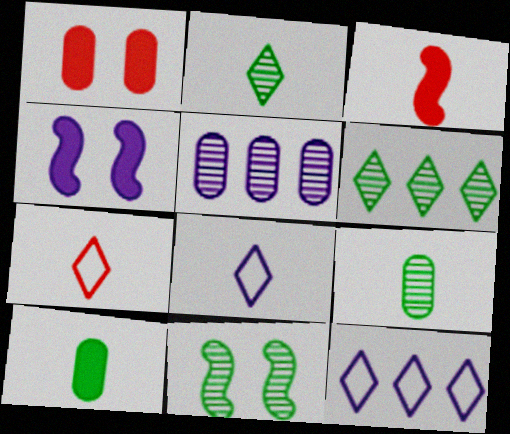[[3, 8, 9], 
[4, 5, 8], 
[6, 9, 11]]